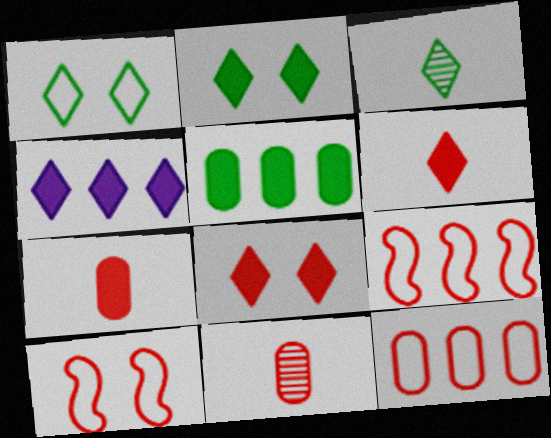[[2, 4, 6], 
[8, 9, 11]]